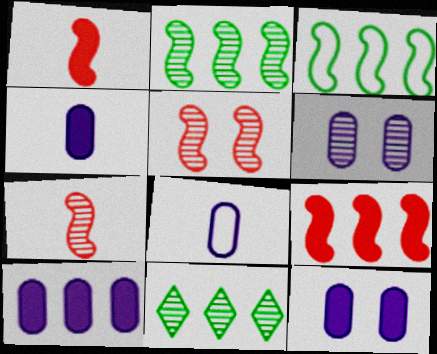[[4, 10, 12], 
[6, 7, 11], 
[6, 8, 10]]